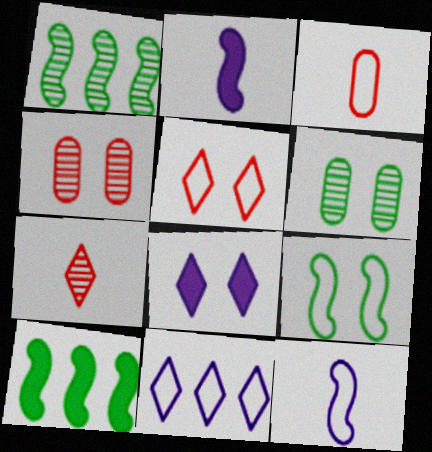[[1, 3, 8], 
[3, 9, 11], 
[4, 8, 9]]